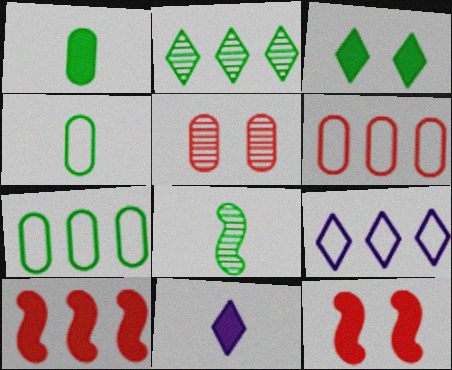[[3, 7, 8]]